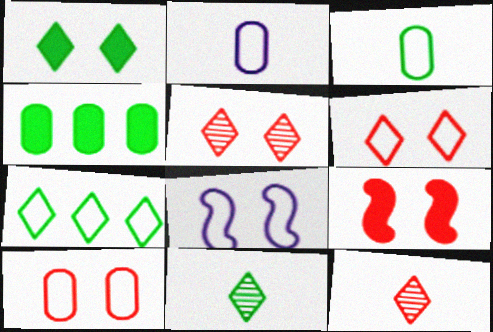[[1, 7, 11], 
[4, 8, 12], 
[5, 9, 10]]